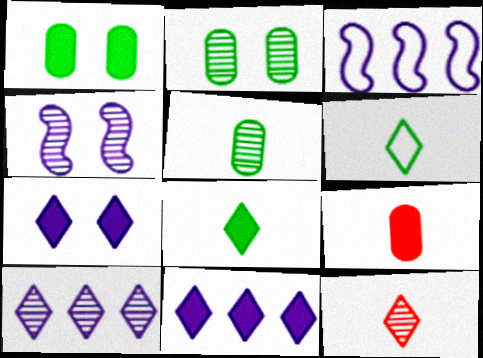[[1, 3, 12]]